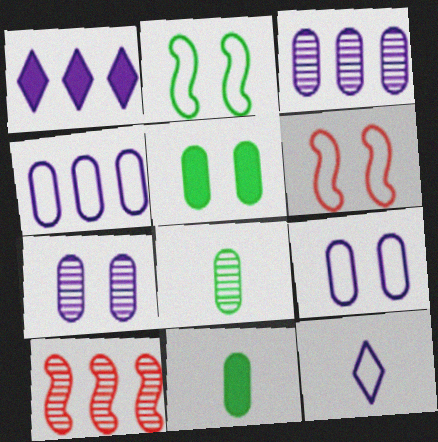[[1, 6, 8], 
[5, 10, 12]]